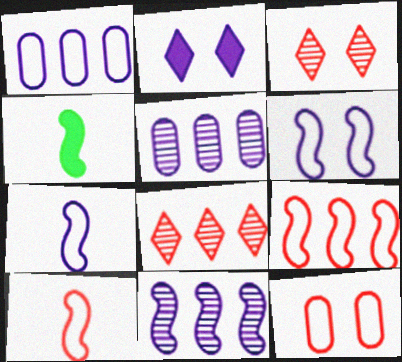[[1, 3, 4], 
[2, 5, 7]]